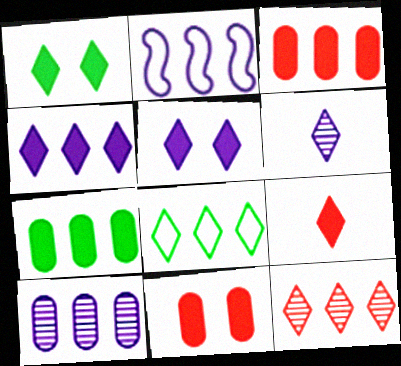[[1, 4, 9], 
[2, 4, 10], 
[2, 7, 12], 
[4, 8, 12]]